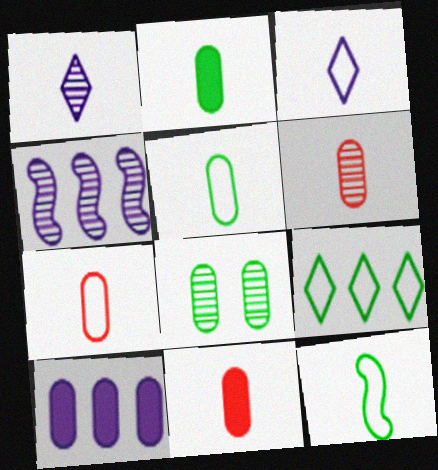[[1, 11, 12], 
[3, 7, 12], 
[6, 7, 11], 
[7, 8, 10]]